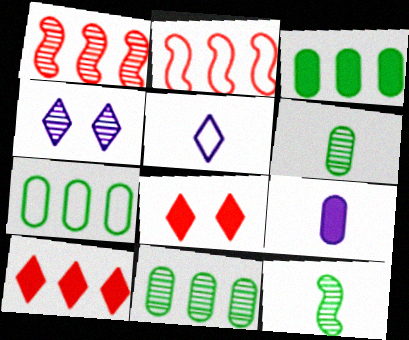[[1, 4, 6], 
[3, 7, 11]]